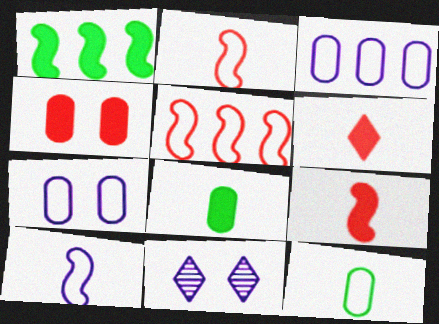[[5, 8, 11]]